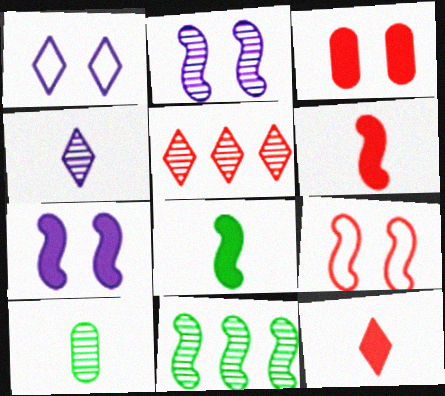[[2, 5, 10]]